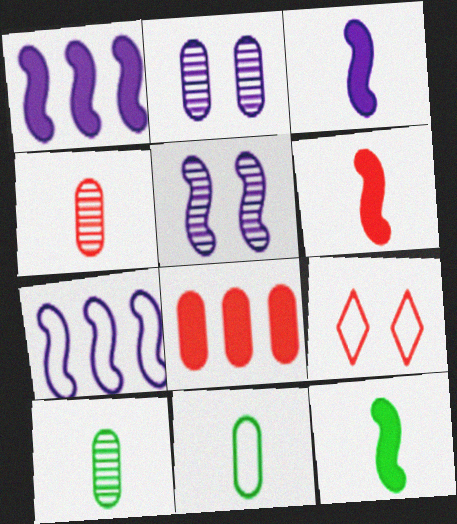[[1, 9, 10], 
[2, 8, 11], 
[3, 5, 7], 
[3, 6, 12], 
[7, 9, 11]]